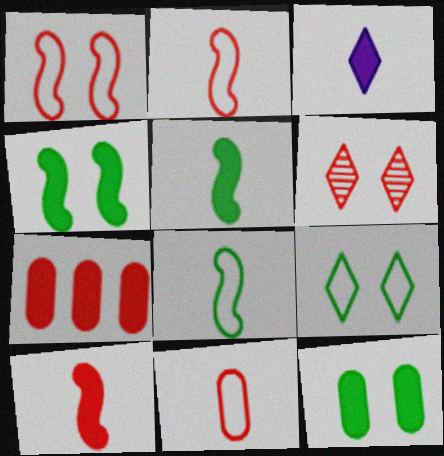[[2, 6, 7], 
[3, 4, 7]]